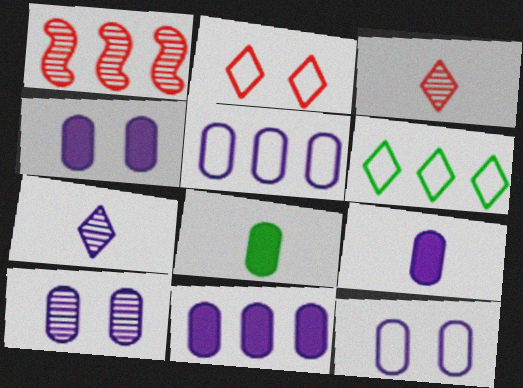[[1, 6, 11], 
[4, 9, 11], 
[4, 10, 12], 
[5, 9, 10]]